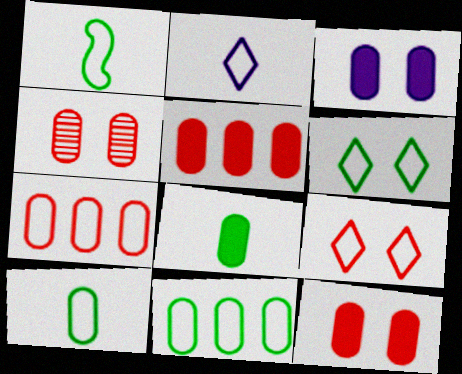[[1, 6, 11], 
[3, 5, 8]]